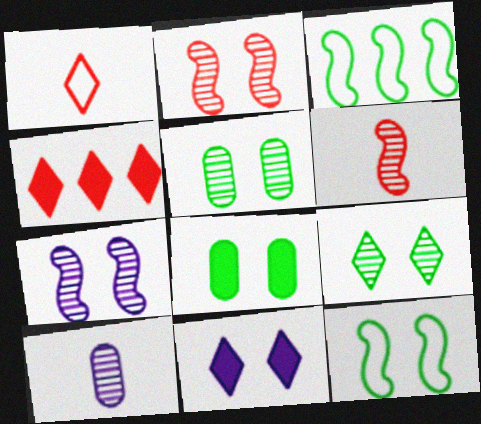[[4, 10, 12], 
[8, 9, 12]]